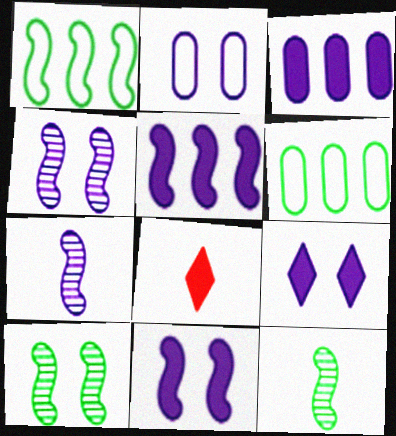[[2, 4, 9], 
[4, 6, 8]]